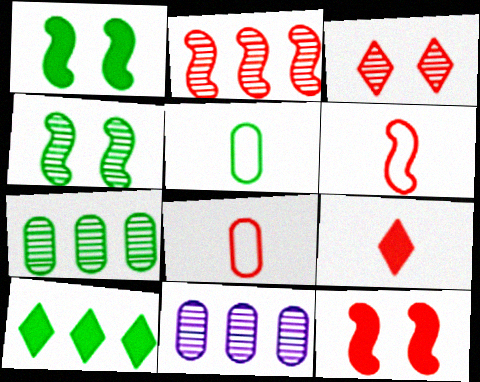[[2, 6, 12], 
[4, 5, 10]]